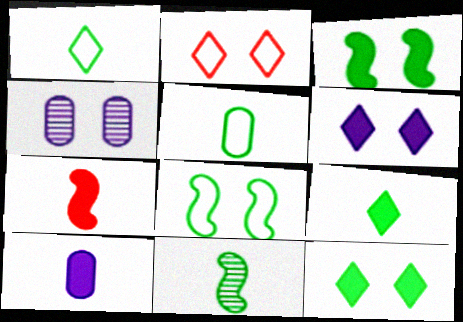[[2, 3, 4], 
[5, 9, 11], 
[7, 9, 10]]